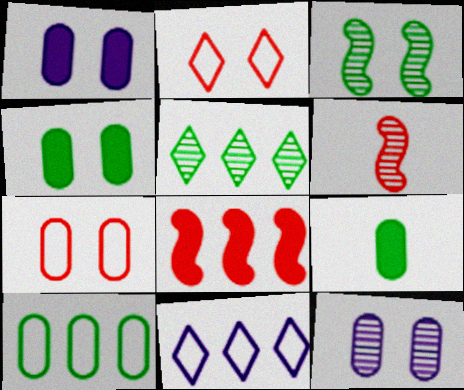[[1, 2, 3], 
[4, 6, 11], 
[4, 7, 12], 
[5, 6, 12]]